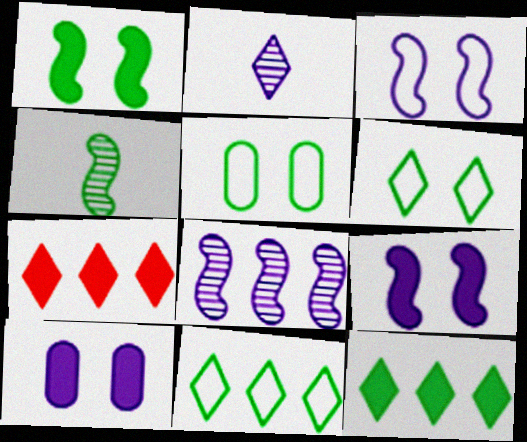[[2, 6, 7], 
[4, 5, 12]]